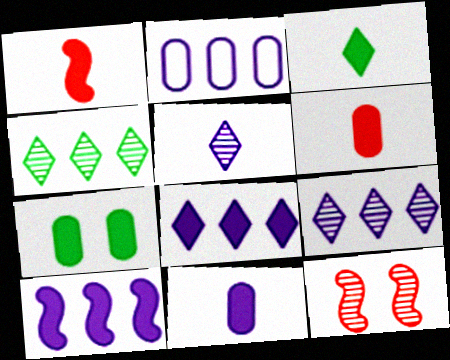[[1, 3, 11], 
[1, 7, 8], 
[2, 3, 12], 
[2, 9, 10]]